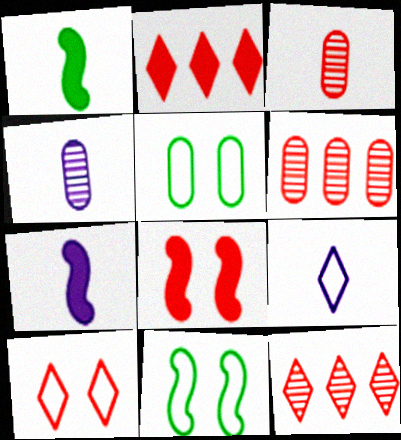[[1, 3, 9], 
[2, 4, 11], 
[4, 7, 9], 
[5, 7, 12]]